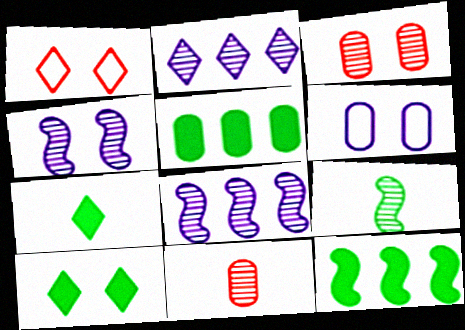[[1, 2, 7], 
[2, 3, 9], 
[5, 6, 11]]